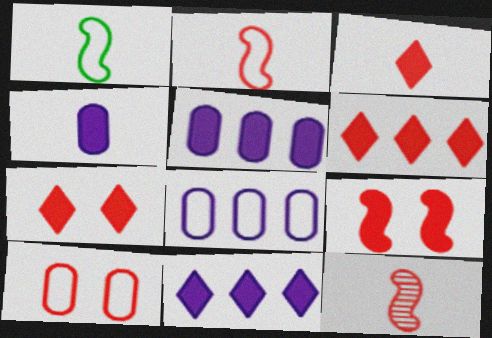[[3, 6, 7], 
[6, 10, 12]]